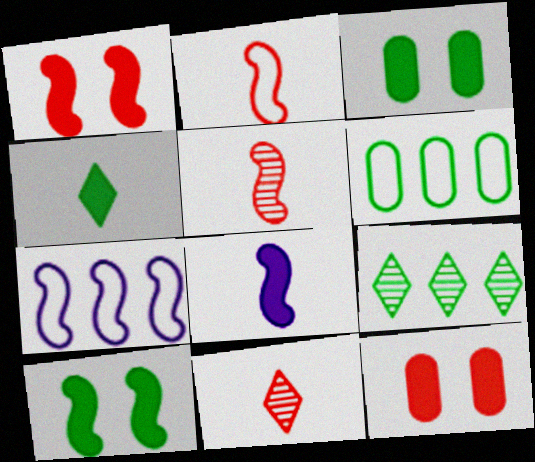[[3, 7, 11], 
[5, 7, 10]]